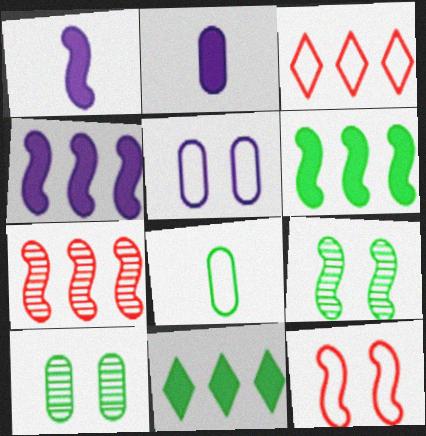[[1, 3, 10], 
[2, 3, 9], 
[8, 9, 11]]